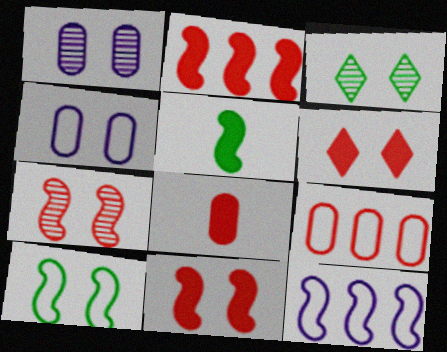[[1, 3, 7], 
[1, 6, 10], 
[2, 6, 8], 
[3, 4, 11], 
[3, 8, 12], 
[5, 7, 12]]